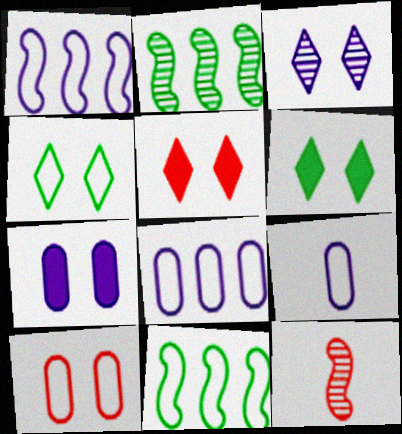[[2, 5, 9], 
[3, 4, 5], 
[6, 8, 12]]